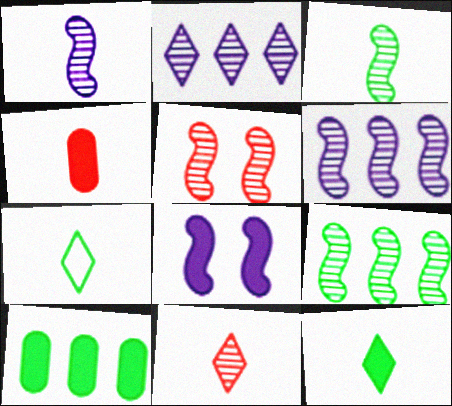[[1, 4, 7], 
[1, 5, 9], 
[3, 5, 6]]